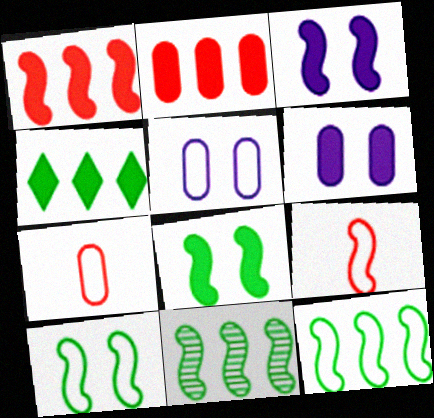[[3, 9, 11]]